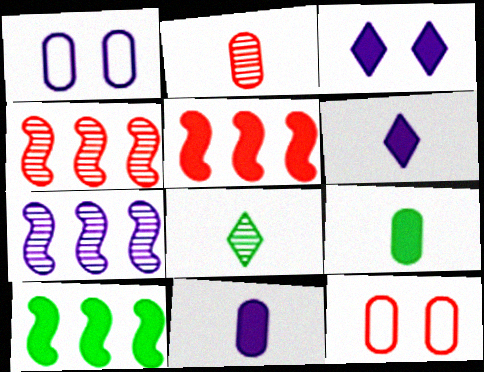[[1, 5, 8], 
[1, 6, 7], 
[3, 5, 9]]